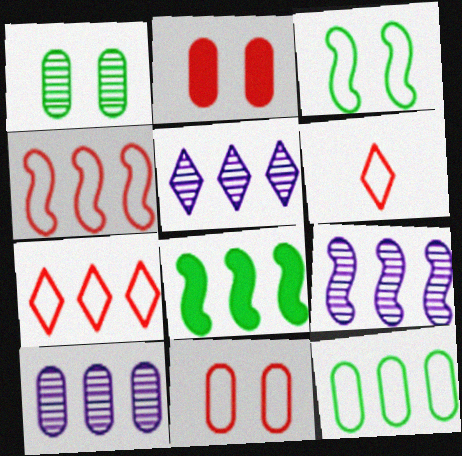[[4, 6, 11], 
[4, 8, 9], 
[5, 9, 10], 
[7, 8, 10]]